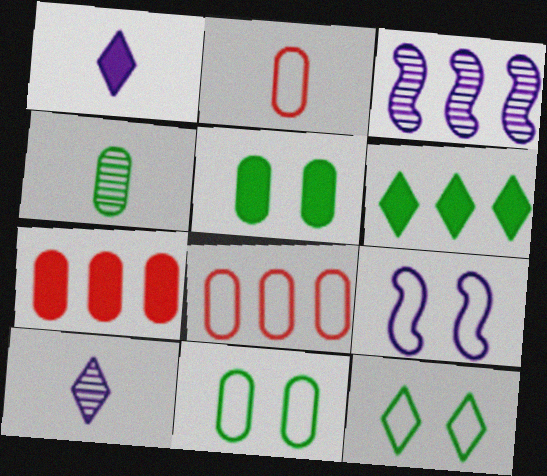[[3, 6, 8]]